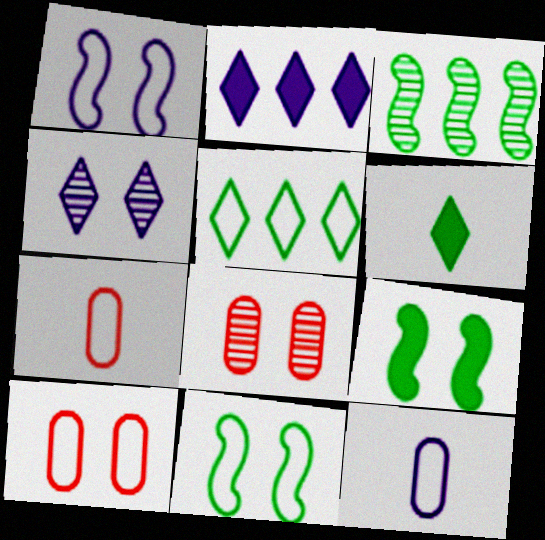[[1, 5, 7], 
[4, 9, 10]]